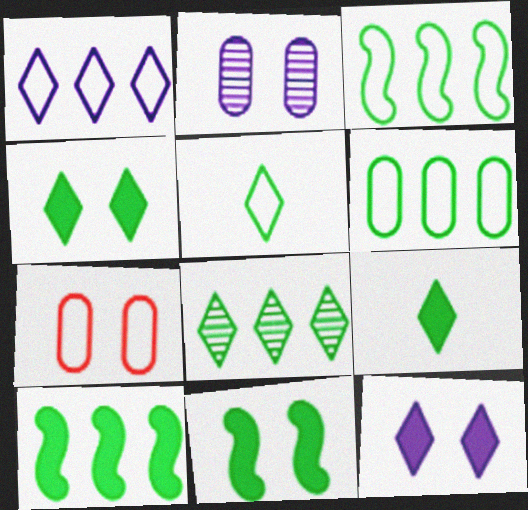[[4, 5, 8], 
[6, 8, 10]]